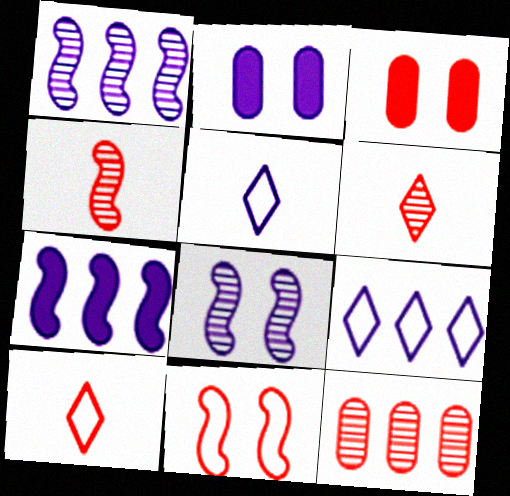[[1, 2, 5]]